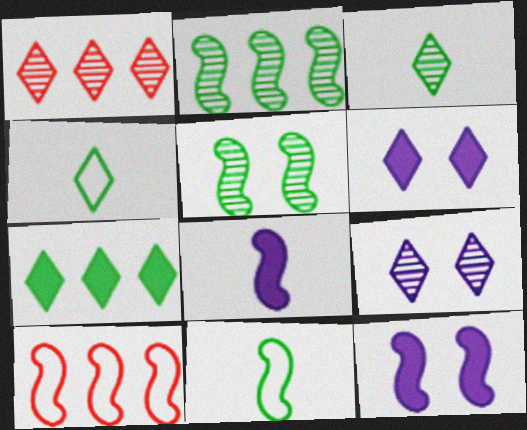[[1, 3, 9], 
[1, 4, 6], 
[5, 8, 10]]